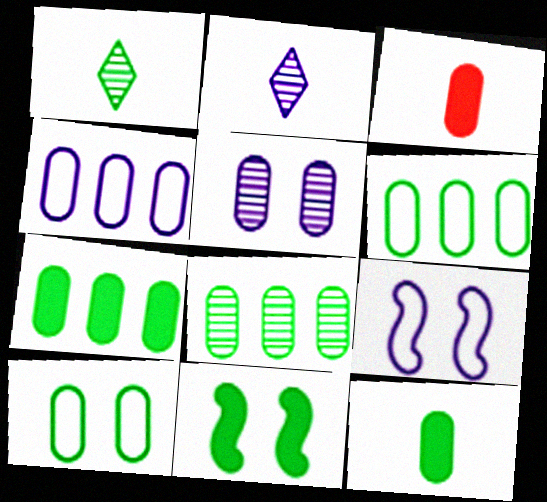[[1, 6, 11], 
[3, 5, 6], 
[6, 7, 8], 
[8, 10, 12]]